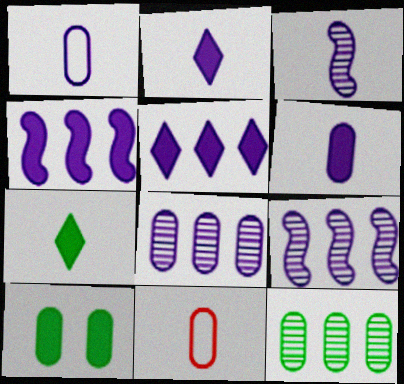[[1, 2, 3], 
[3, 7, 11], 
[8, 10, 11]]